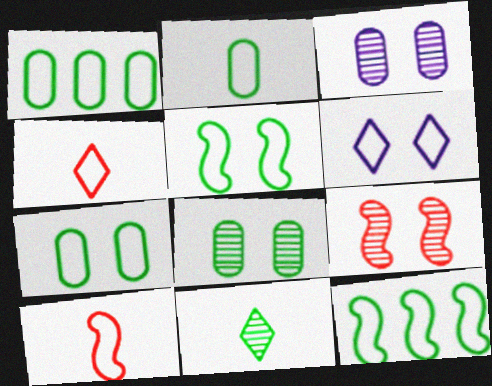[[1, 2, 7], 
[1, 6, 10]]